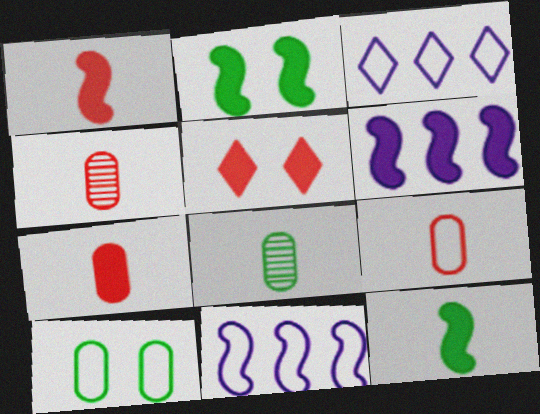[[1, 2, 6], 
[2, 3, 4], 
[4, 7, 9], 
[5, 8, 11]]